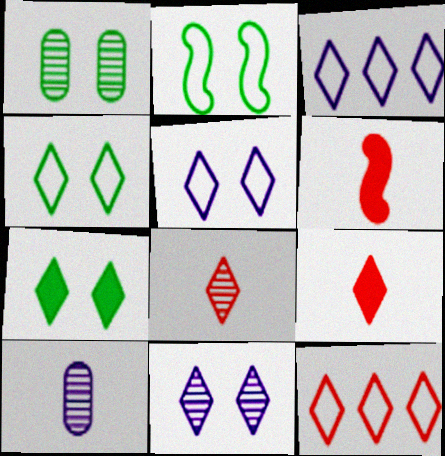[[1, 2, 7], 
[1, 3, 6], 
[3, 7, 8]]